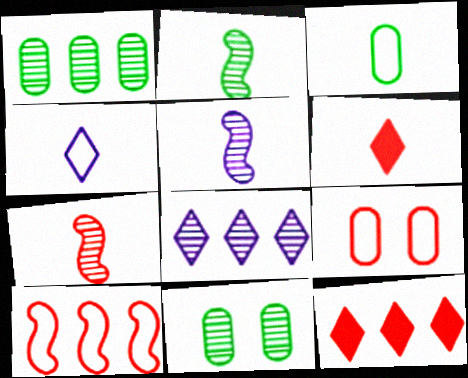[[2, 5, 7], 
[3, 5, 6], 
[7, 8, 11], 
[7, 9, 12]]